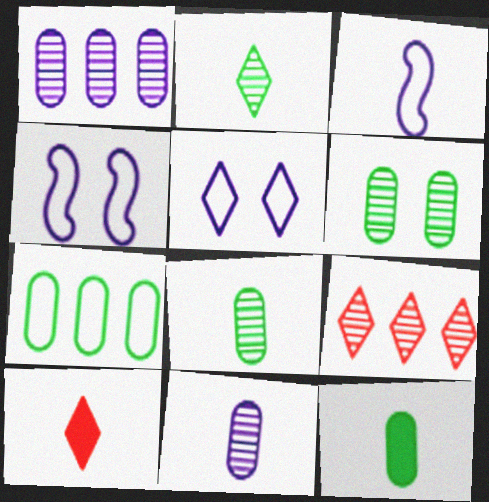[[3, 8, 10], 
[4, 9, 12], 
[6, 7, 12]]